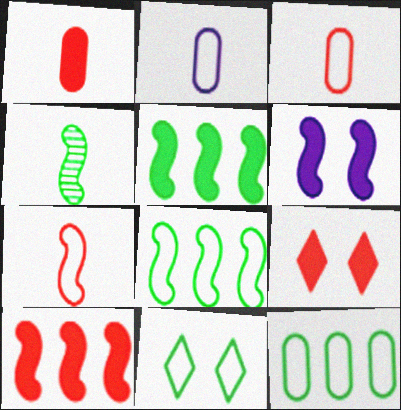[[1, 9, 10]]